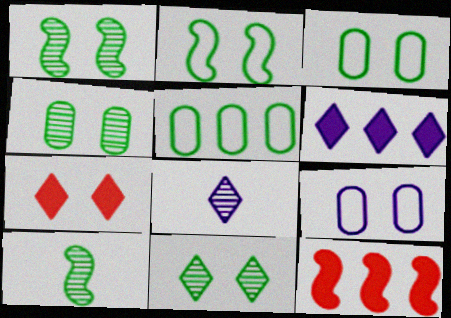[[1, 4, 11], 
[1, 7, 9], 
[3, 8, 12]]